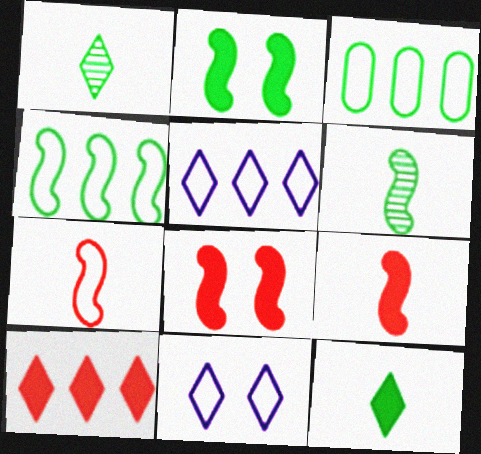[[1, 2, 3], 
[1, 10, 11], 
[2, 4, 6], 
[3, 7, 11]]